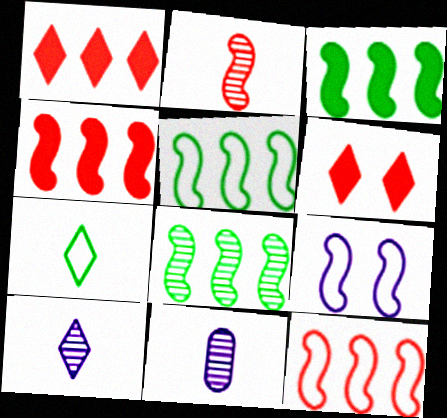[[2, 3, 9], 
[3, 5, 8], 
[5, 6, 11]]